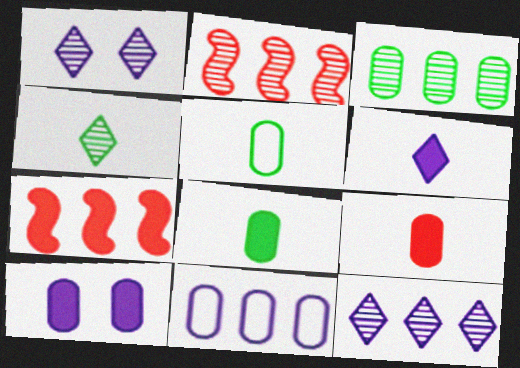[[1, 5, 7], 
[2, 3, 12]]